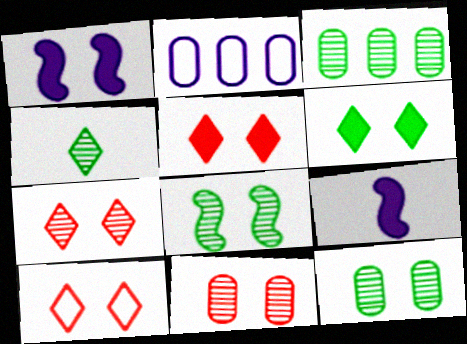[[1, 10, 12], 
[3, 4, 8], 
[3, 9, 10], 
[5, 7, 10]]